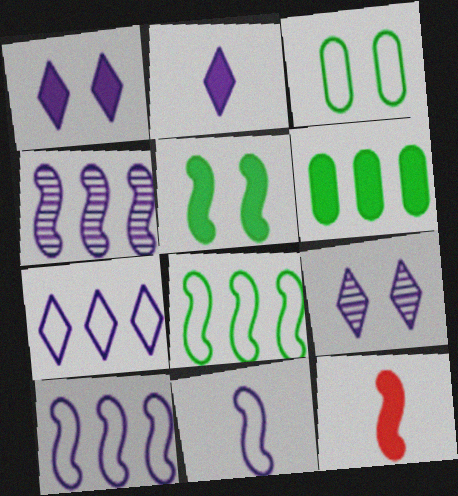[[1, 6, 12], 
[2, 7, 9]]